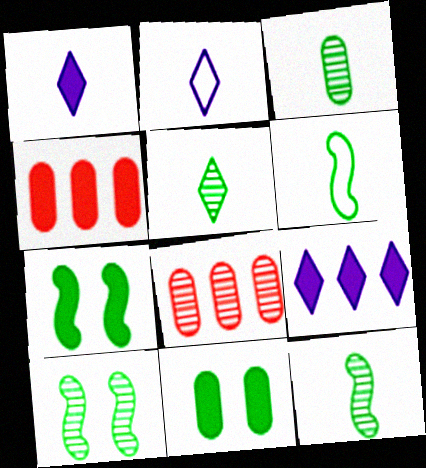[[1, 4, 7], 
[2, 4, 10], 
[2, 7, 8], 
[3, 5, 12]]